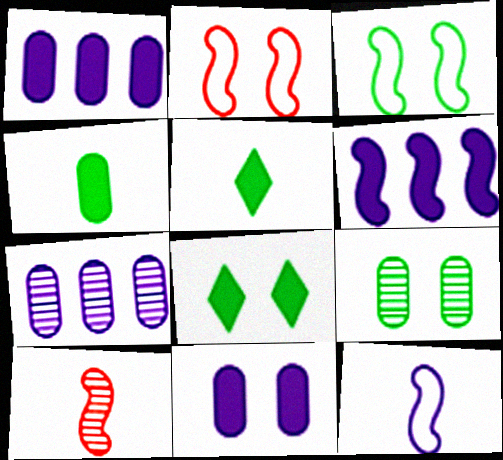[[2, 5, 7], 
[3, 6, 10], 
[3, 8, 9]]